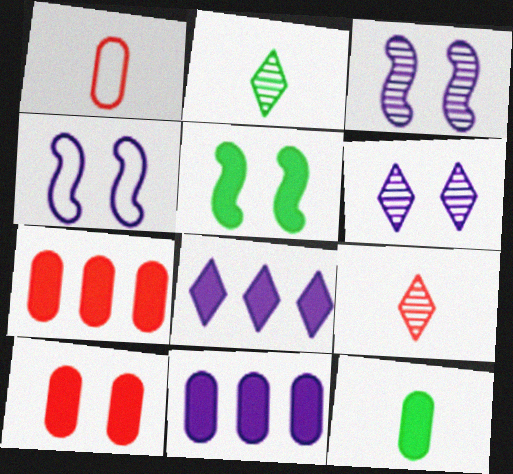[[2, 4, 7], 
[10, 11, 12]]